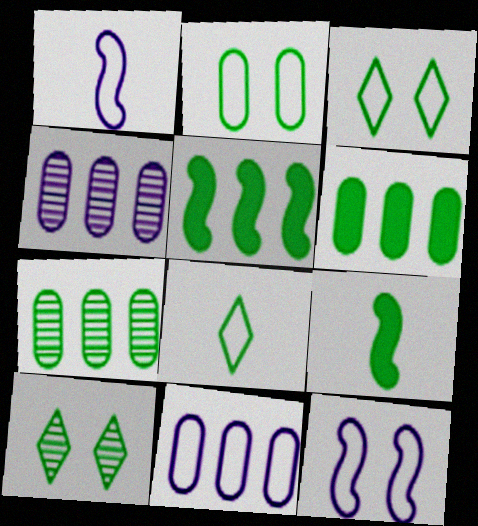[[3, 7, 9]]